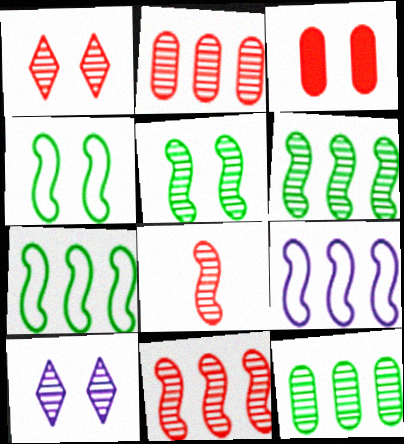[[1, 2, 8], 
[3, 4, 10], 
[8, 10, 12]]